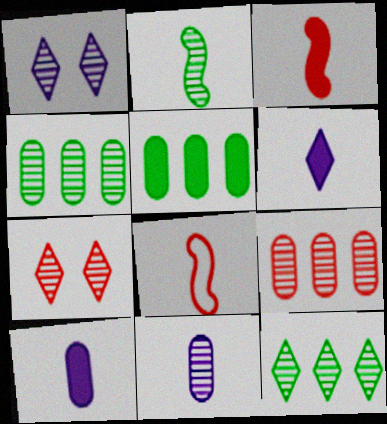[[1, 2, 9], 
[1, 5, 8]]